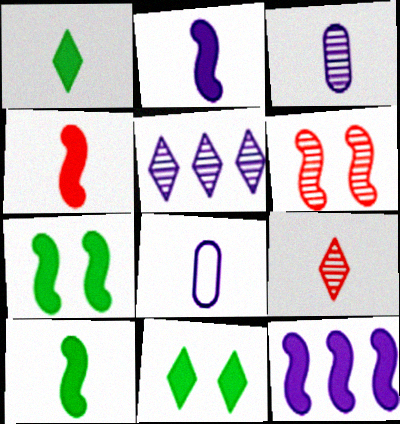[[2, 4, 10], 
[4, 7, 12], 
[8, 9, 10]]